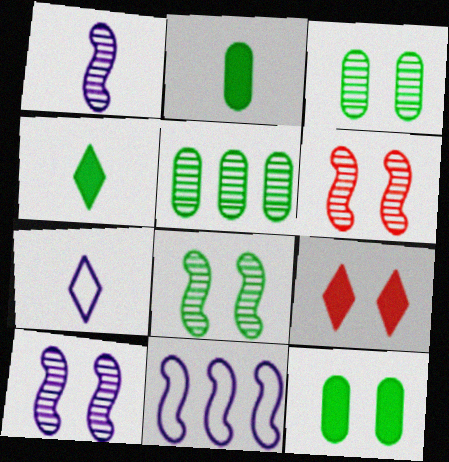[[6, 8, 10]]